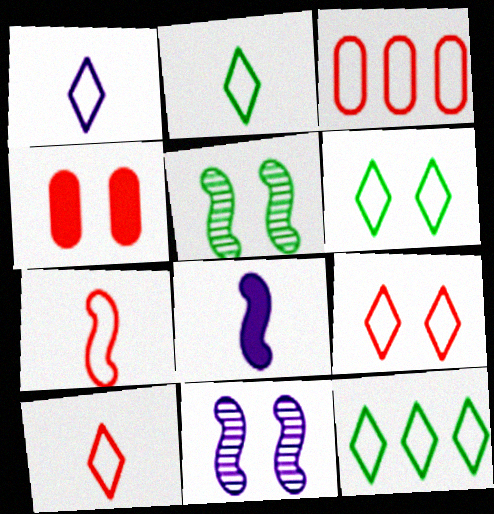[[1, 2, 10], 
[1, 9, 12], 
[2, 6, 12], 
[3, 7, 9], 
[4, 6, 11]]